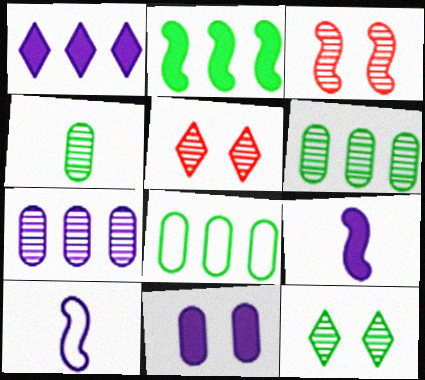[[1, 9, 11], 
[2, 3, 10], 
[5, 8, 9]]